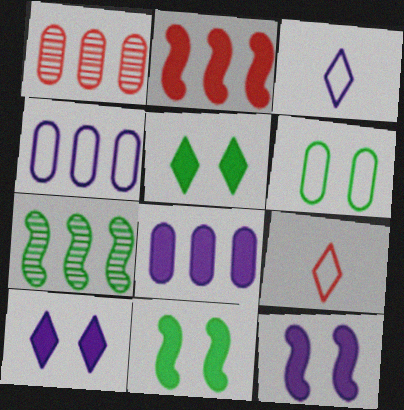[[1, 3, 11]]